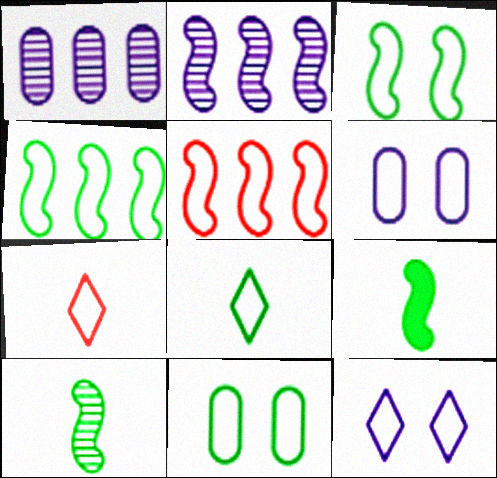[[4, 6, 7], 
[4, 8, 11], 
[5, 6, 8]]